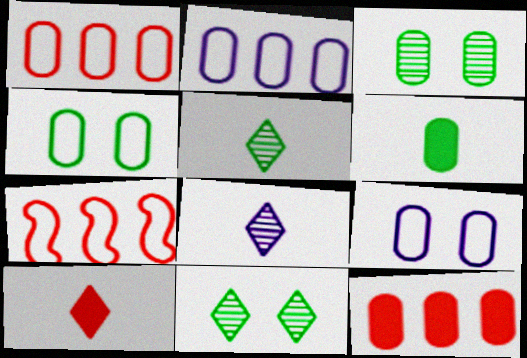[]